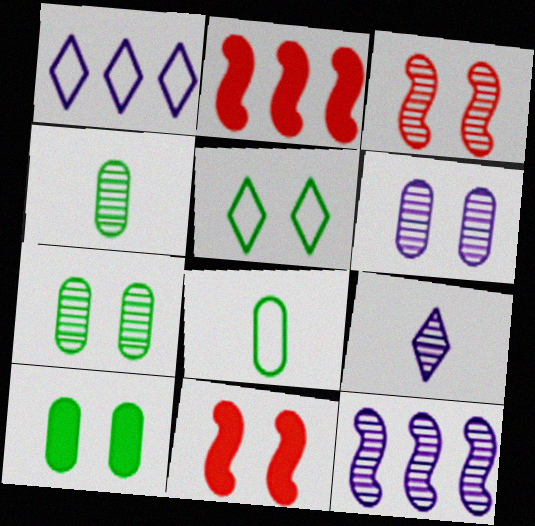[[1, 4, 11], 
[5, 6, 11], 
[6, 9, 12]]